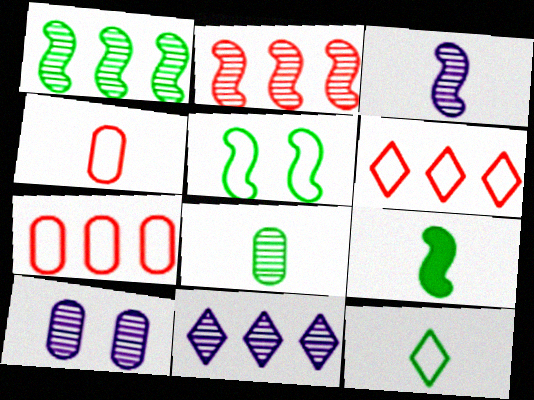[[1, 5, 9], 
[3, 10, 11], 
[6, 9, 10], 
[8, 9, 12]]